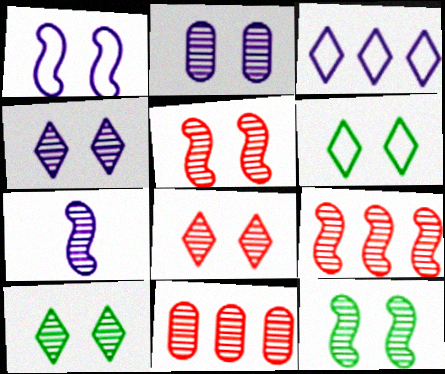[[2, 5, 10], 
[2, 8, 12], 
[4, 8, 10], 
[7, 9, 12], 
[7, 10, 11]]